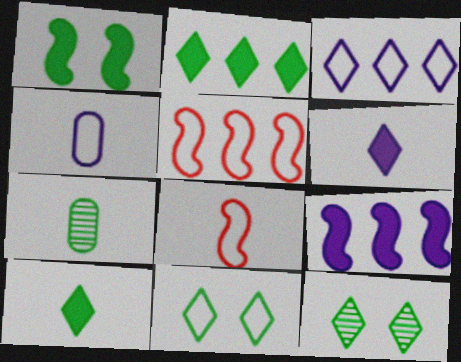[[4, 5, 11], 
[6, 7, 8]]